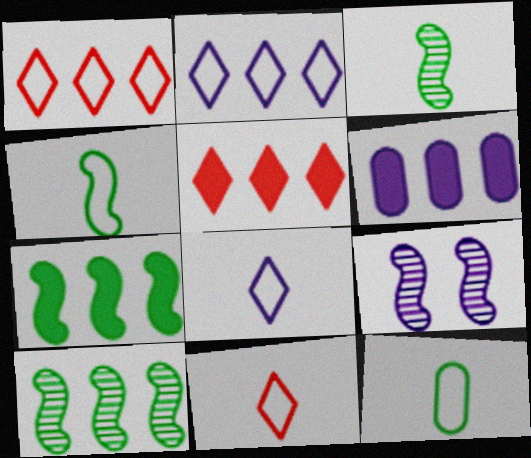[[1, 6, 10], 
[5, 6, 7], 
[5, 9, 12], 
[6, 8, 9]]